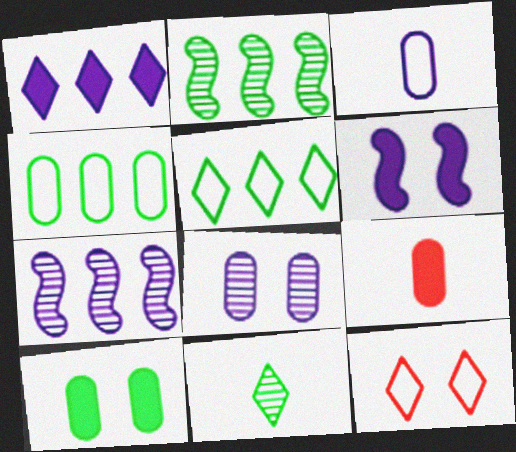[[1, 11, 12], 
[4, 8, 9]]